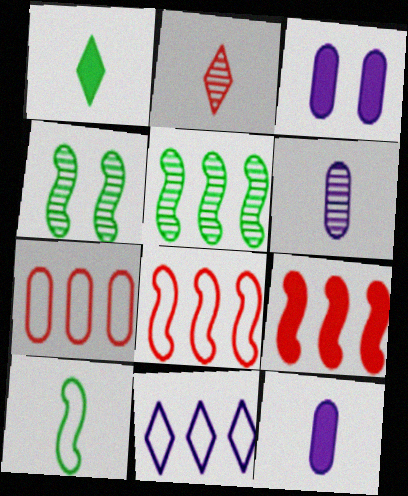[[1, 3, 9], 
[2, 10, 12]]